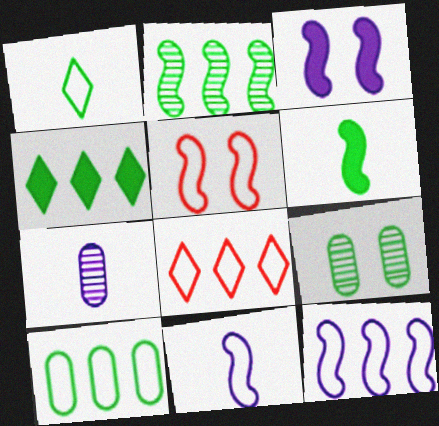[[2, 4, 10], 
[4, 5, 7], 
[8, 10, 12]]